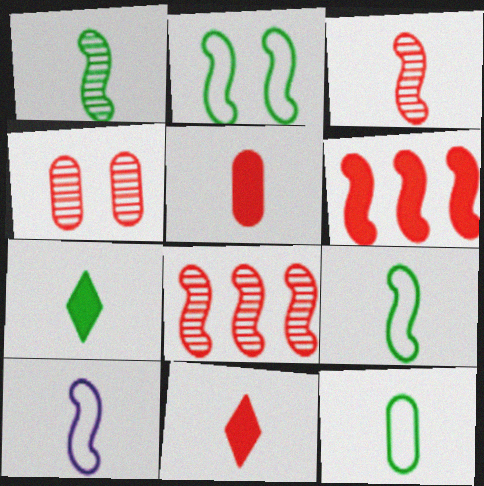[[1, 7, 12]]